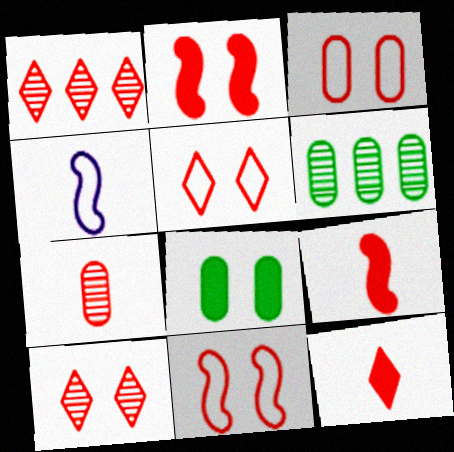[[1, 3, 9], 
[1, 4, 8], 
[1, 5, 12], 
[2, 3, 10], 
[3, 5, 11]]